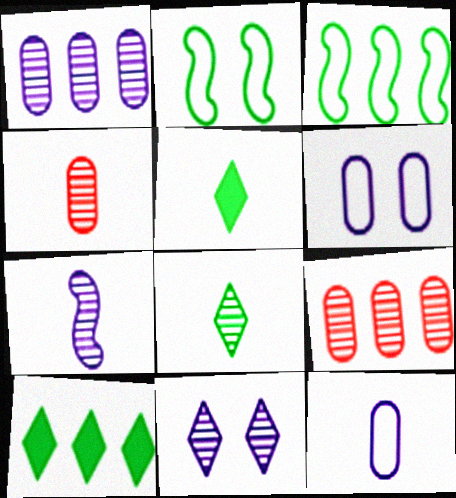[[1, 7, 11], 
[4, 7, 8]]